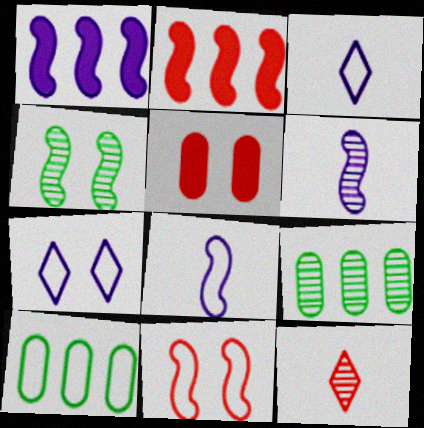[[2, 4, 8], 
[3, 10, 11], 
[4, 5, 7]]